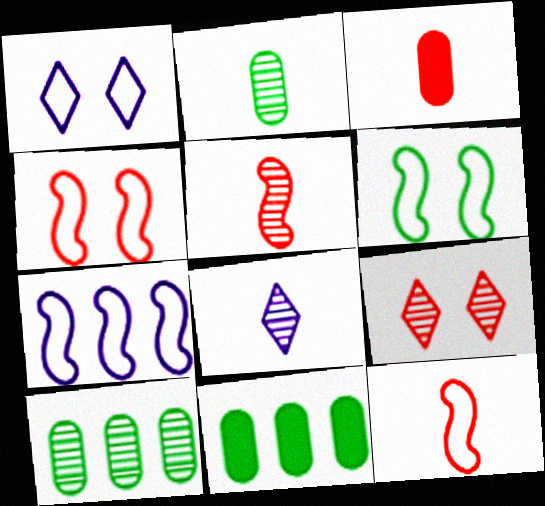[[1, 5, 11], 
[2, 5, 8], 
[4, 8, 11], 
[6, 7, 12]]